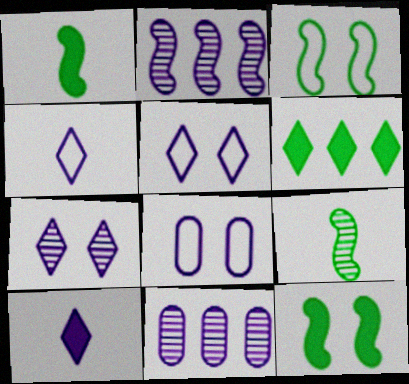[[2, 8, 10]]